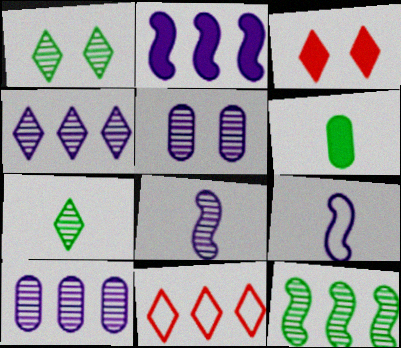[[2, 3, 6], 
[4, 5, 8]]